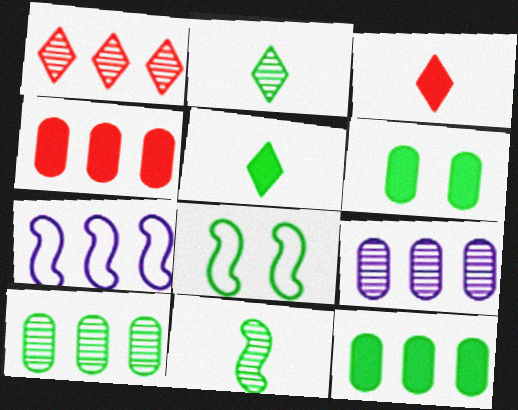[[1, 7, 12], 
[2, 8, 12], 
[3, 8, 9], 
[5, 8, 10]]